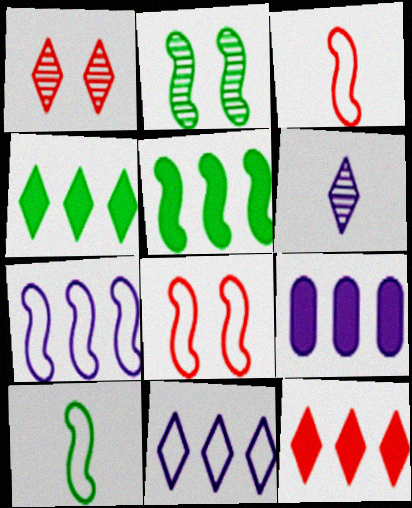[[1, 9, 10], 
[2, 5, 10], 
[5, 9, 12], 
[7, 8, 10]]